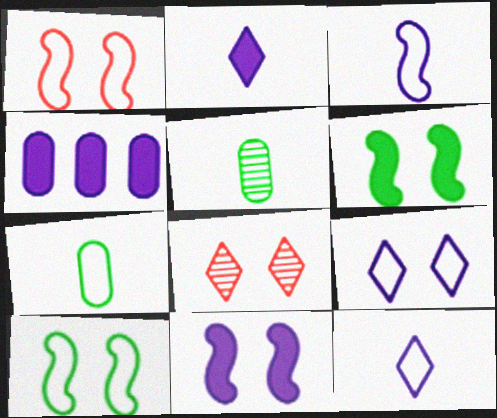[[2, 4, 11]]